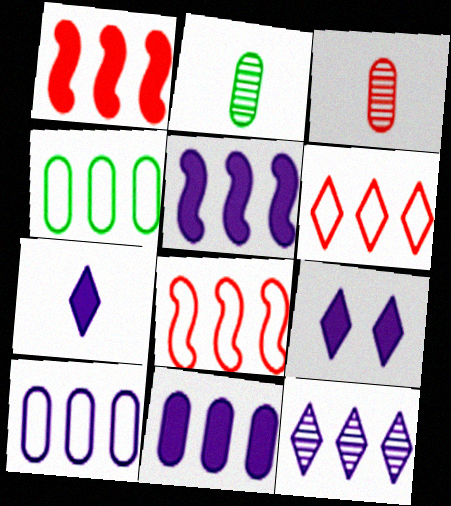[[1, 4, 12], 
[2, 8, 9], 
[5, 10, 12]]